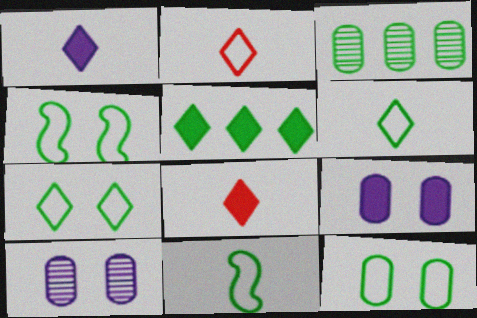[[4, 7, 12]]